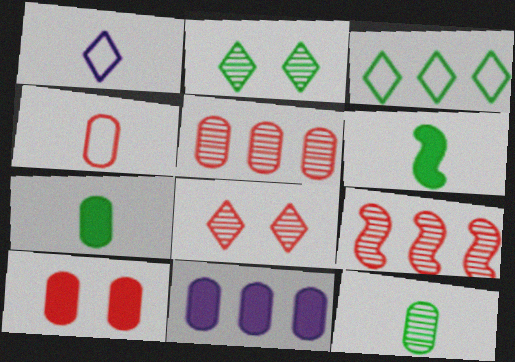[[3, 9, 11], 
[4, 5, 10], 
[7, 10, 11]]